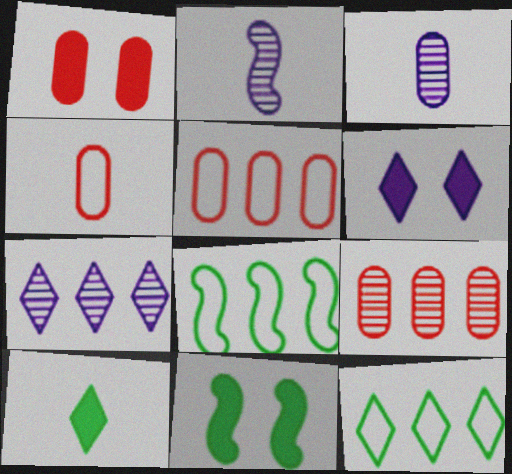[[1, 2, 12], 
[1, 4, 9], 
[1, 6, 11], 
[2, 4, 10], 
[4, 7, 11]]